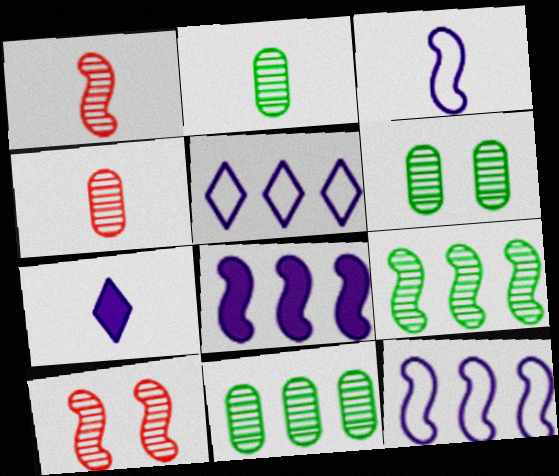[[2, 6, 11]]